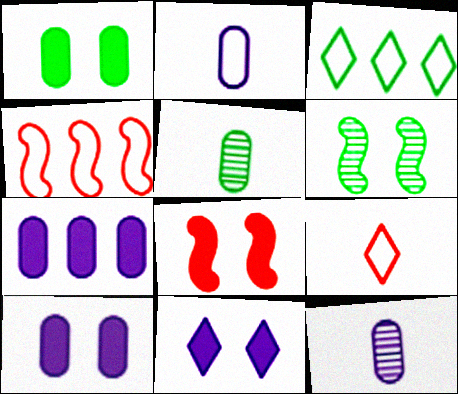[[1, 8, 11], 
[3, 8, 12], 
[4, 5, 11], 
[6, 7, 9]]